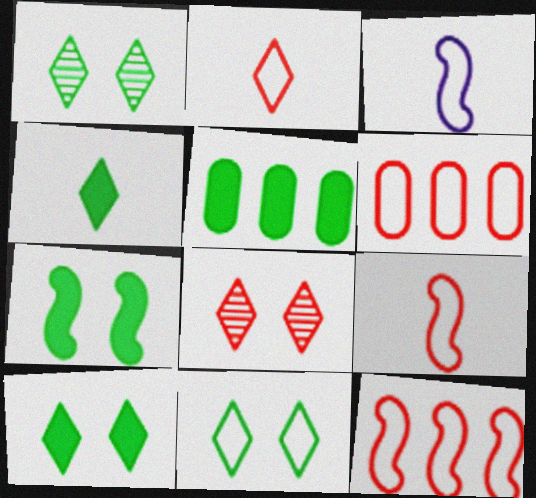[[1, 10, 11], 
[3, 5, 8], 
[3, 6, 11], 
[4, 5, 7]]